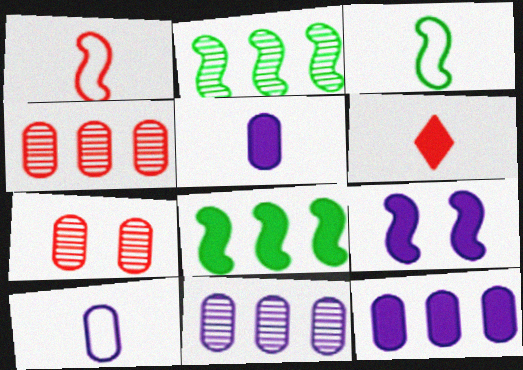[[1, 2, 9]]